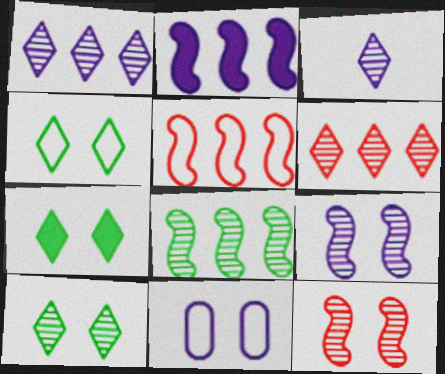[[2, 3, 11], 
[2, 5, 8], 
[3, 6, 10], 
[4, 7, 10], 
[7, 11, 12]]